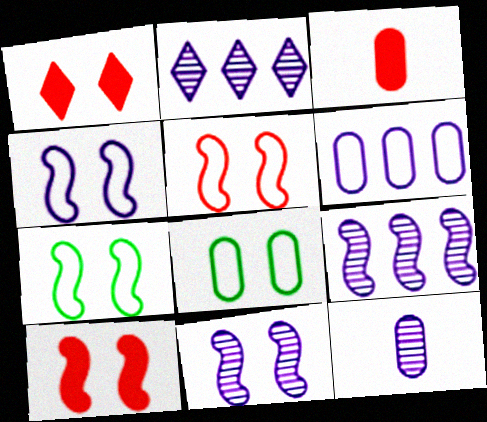[[1, 8, 11], 
[2, 3, 7], 
[2, 11, 12], 
[4, 5, 7], 
[7, 10, 11]]